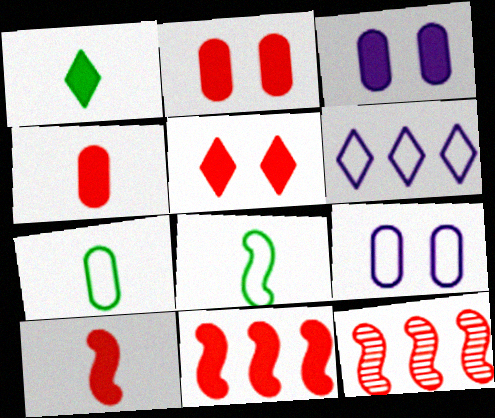[[1, 3, 11], 
[1, 9, 12], 
[4, 5, 11]]